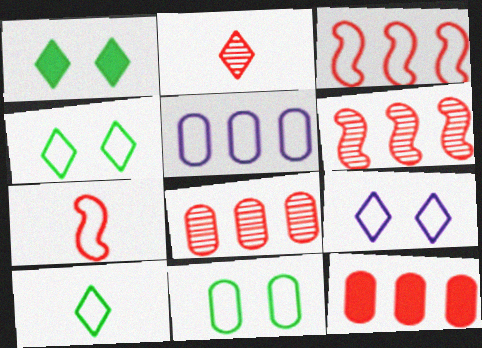[[4, 5, 7]]